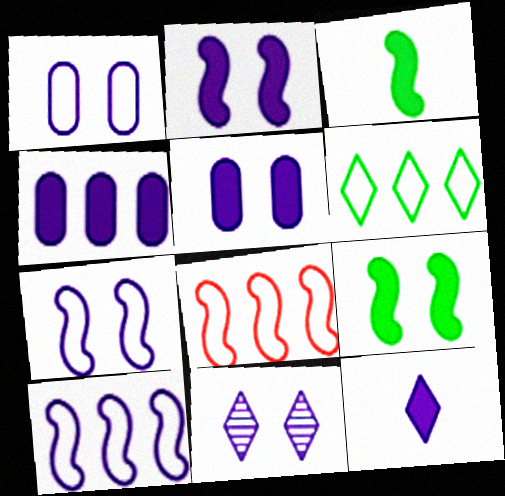[[1, 2, 11], 
[2, 4, 12], 
[5, 7, 11]]